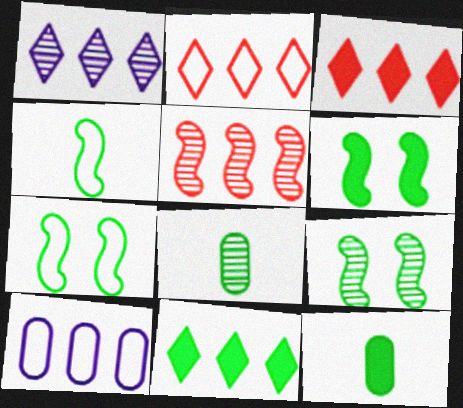[[1, 2, 11], 
[5, 10, 11], 
[6, 7, 9], 
[6, 11, 12], 
[7, 8, 11]]